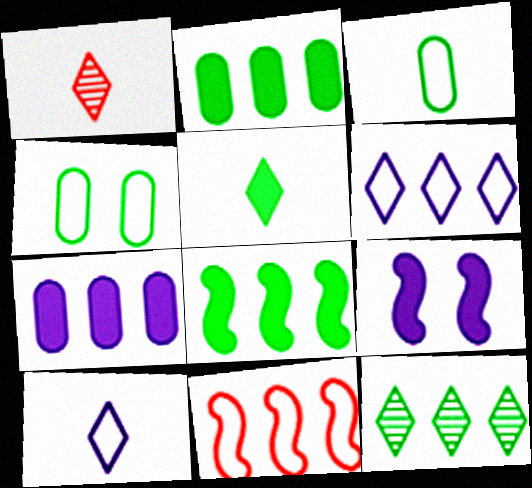[[1, 5, 10], 
[4, 10, 11], 
[7, 11, 12]]